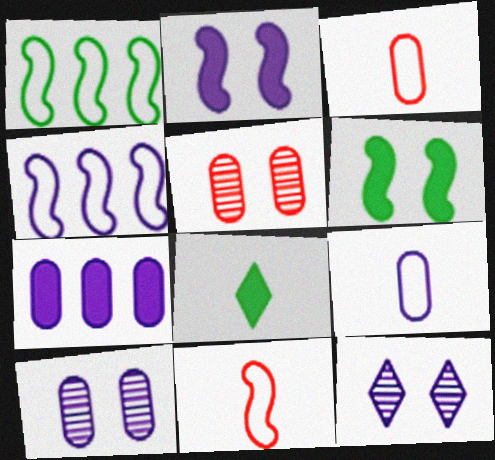[[4, 5, 8], 
[7, 9, 10]]